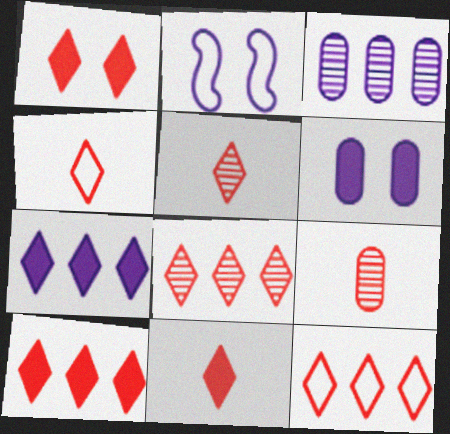[[1, 4, 8], 
[1, 5, 12], 
[1, 10, 11], 
[4, 5, 11], 
[8, 10, 12]]